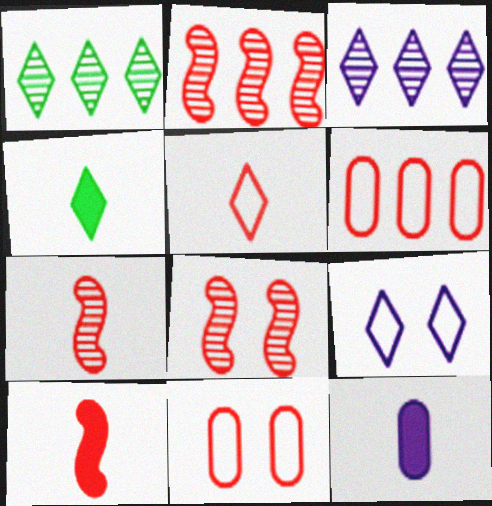[[2, 7, 8], 
[4, 10, 12]]